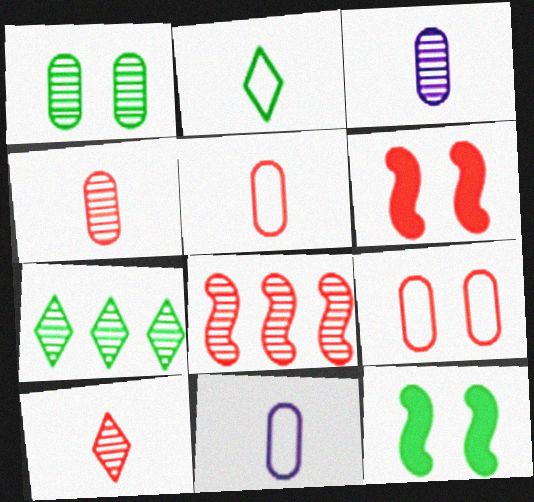[[6, 7, 11]]